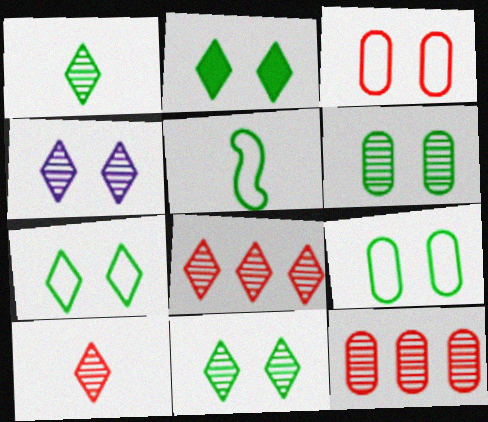[[1, 4, 8], 
[2, 7, 11]]